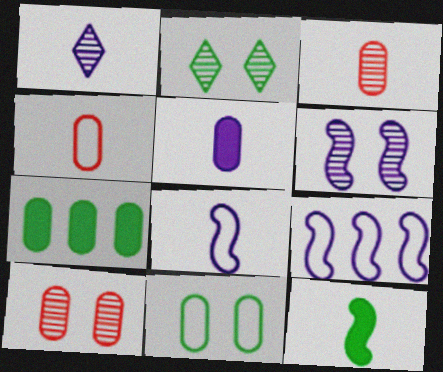[[1, 4, 12], 
[1, 5, 8], 
[2, 6, 10]]